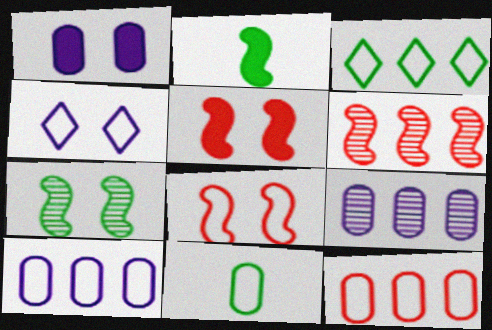[]